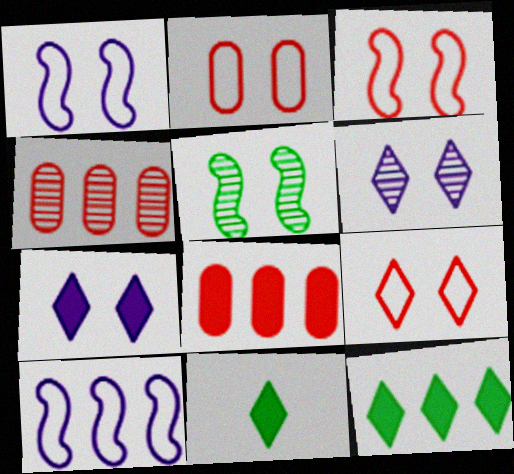[[1, 4, 11], 
[2, 3, 9], 
[2, 5, 7], 
[4, 10, 12]]